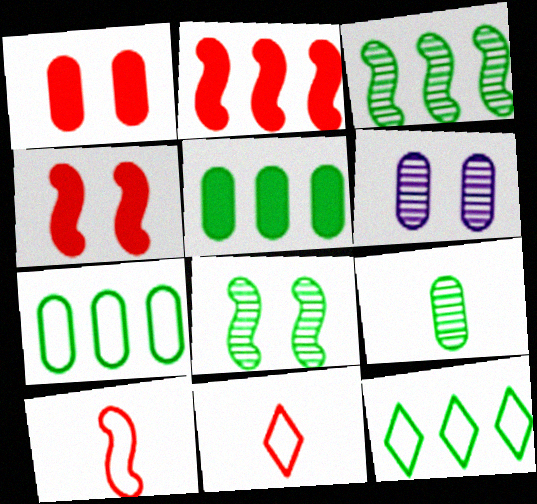[[3, 5, 12]]